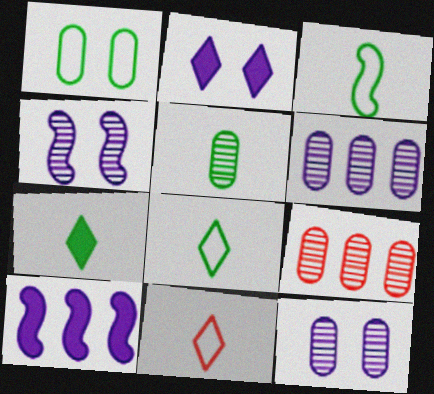[[2, 3, 9], 
[3, 5, 7], 
[5, 9, 12]]